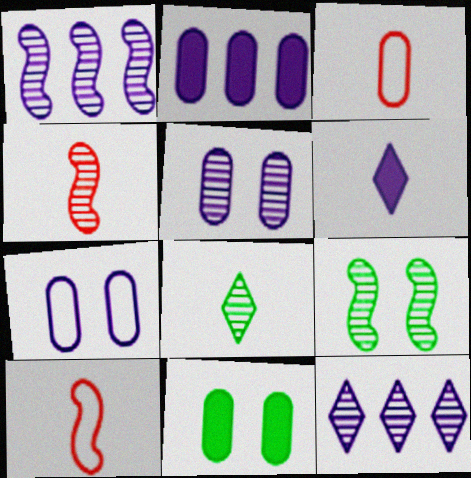[[1, 4, 9], 
[1, 6, 7], 
[10, 11, 12]]